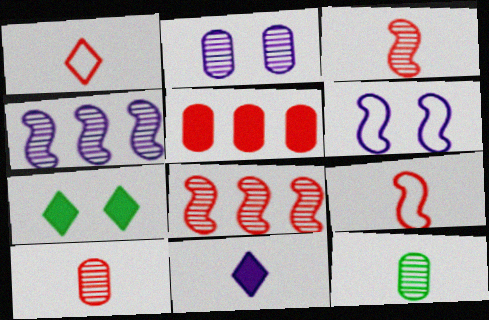[[9, 11, 12]]